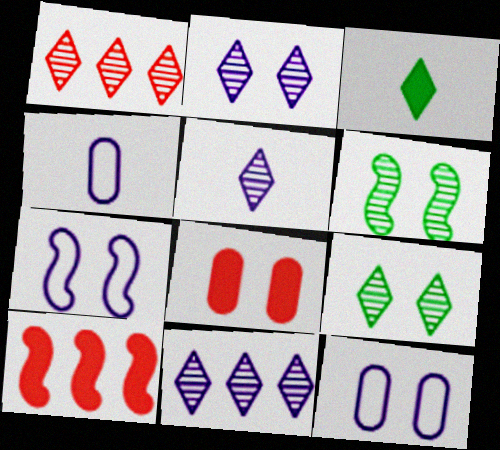[[1, 5, 9], 
[2, 5, 11], 
[4, 9, 10], 
[7, 8, 9]]